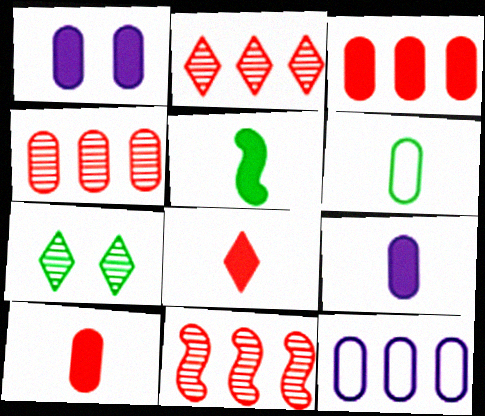[[1, 4, 6], 
[2, 4, 11], 
[5, 8, 9]]